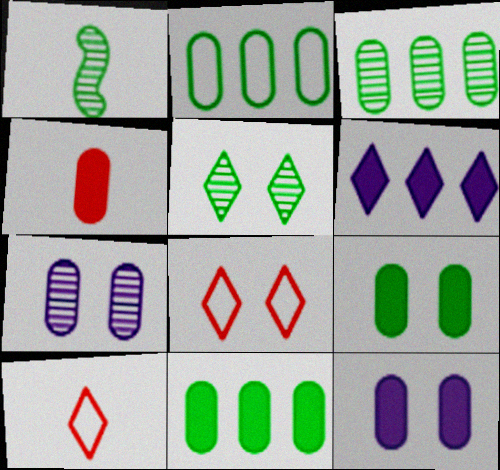[[1, 3, 5], 
[2, 3, 11], 
[2, 4, 7], 
[4, 11, 12], 
[5, 6, 10]]